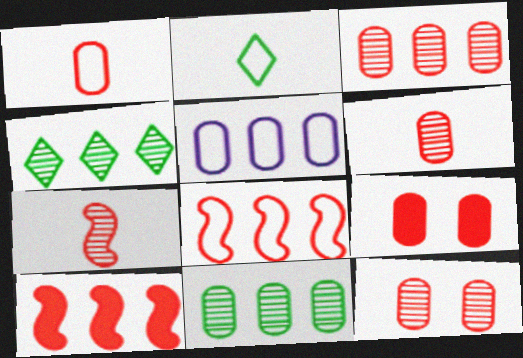[[1, 3, 9], 
[3, 6, 12], 
[4, 5, 10]]